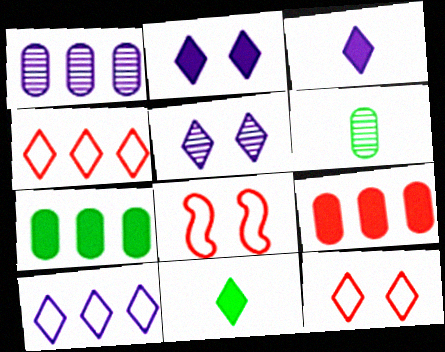[[1, 8, 11], 
[3, 5, 10], 
[4, 5, 11]]